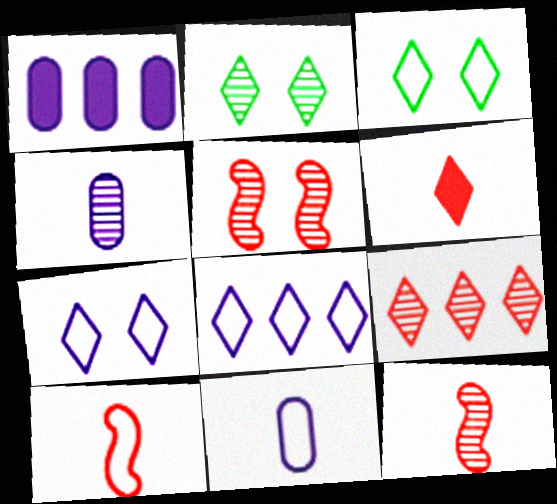[[1, 2, 10], 
[1, 3, 12], 
[2, 6, 8]]